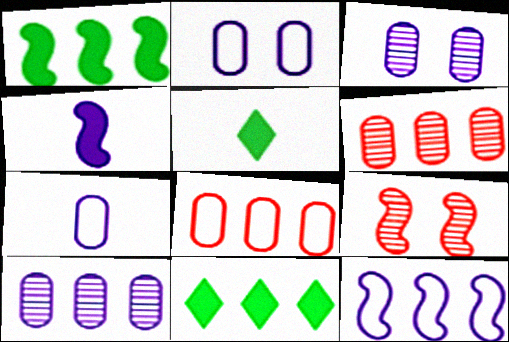[[6, 11, 12], 
[7, 9, 11]]